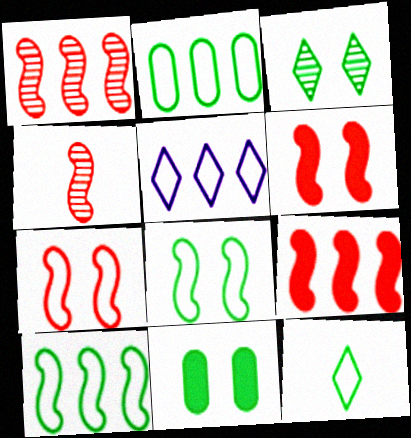[[2, 8, 12], 
[3, 8, 11], 
[4, 5, 11], 
[4, 7, 9]]